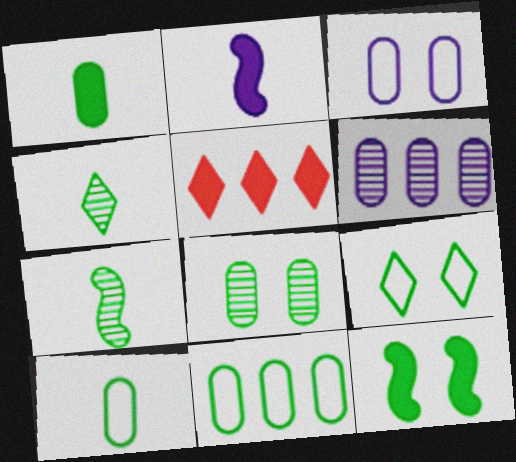[[1, 8, 11], 
[3, 5, 7], 
[4, 11, 12], 
[8, 9, 12]]